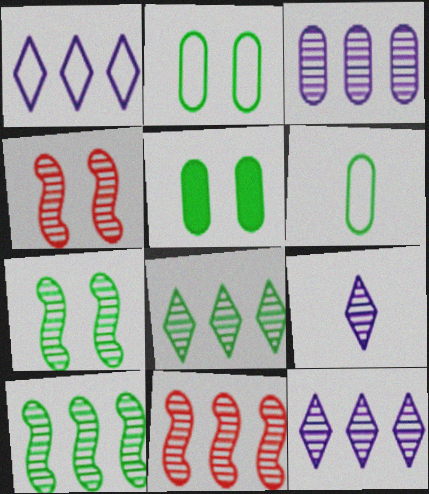[[3, 8, 11]]